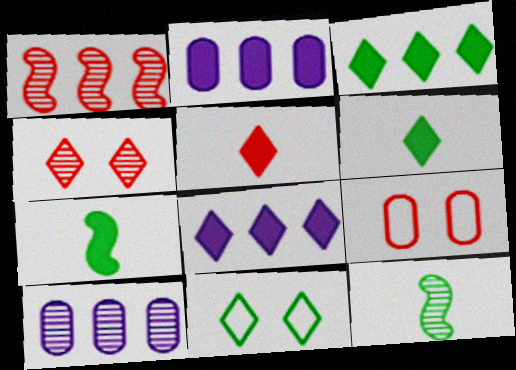[[1, 5, 9], 
[4, 10, 12], 
[8, 9, 12]]